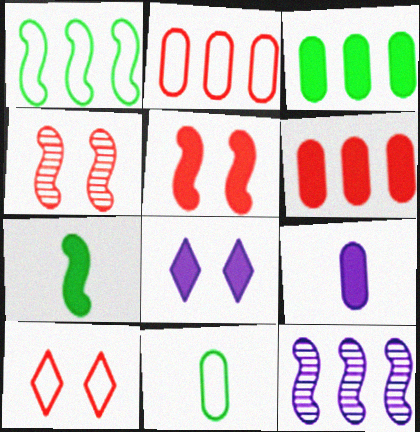[[6, 7, 8]]